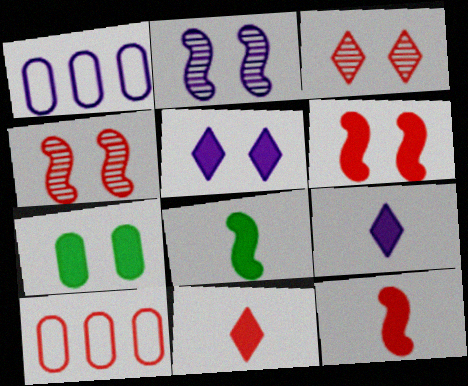[[1, 2, 9], 
[1, 3, 8], 
[3, 10, 12], 
[4, 10, 11], 
[5, 6, 7]]